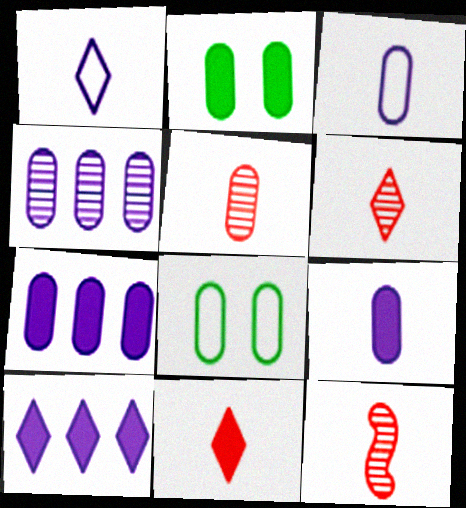[[5, 6, 12], 
[5, 7, 8], 
[8, 10, 12]]